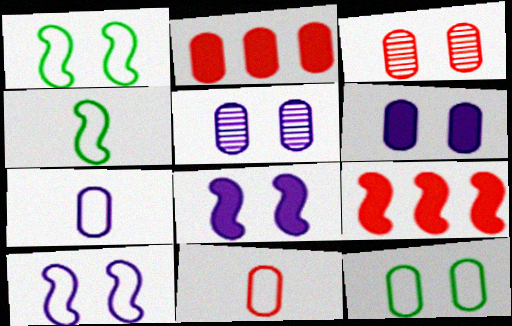[[2, 3, 11], 
[3, 6, 12]]